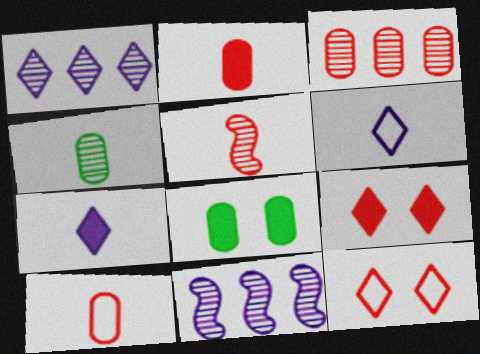[]